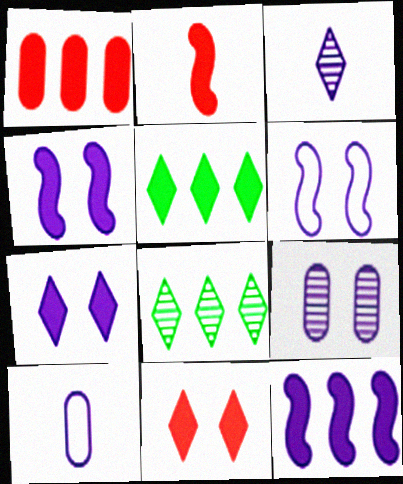[[1, 2, 11], 
[1, 5, 12], 
[6, 7, 9]]